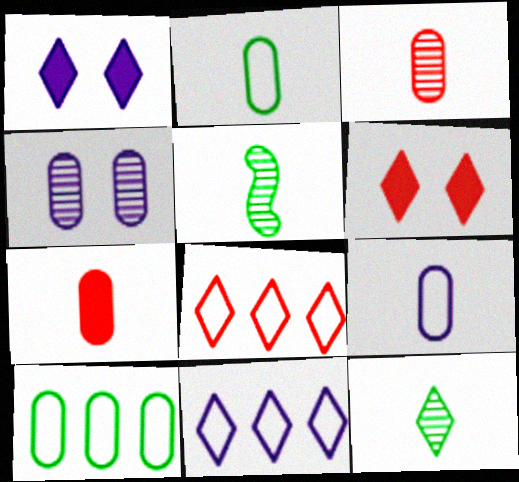[[1, 8, 12], 
[4, 7, 10], 
[6, 11, 12]]